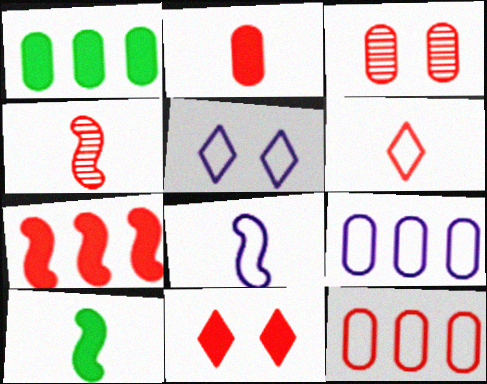[[1, 4, 5], 
[2, 3, 12], 
[2, 4, 6], 
[2, 7, 11], 
[3, 6, 7], 
[4, 8, 10], 
[4, 11, 12], 
[5, 8, 9]]